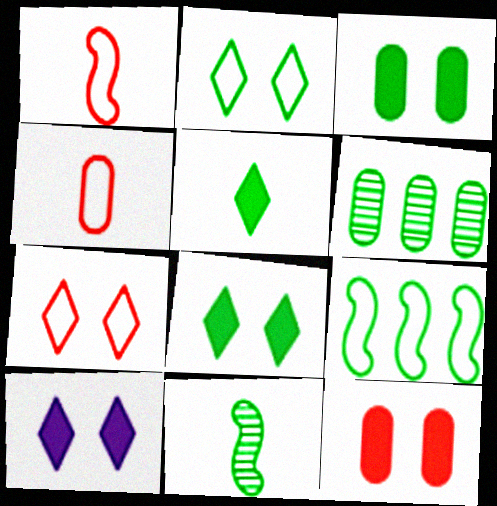[[1, 6, 10]]